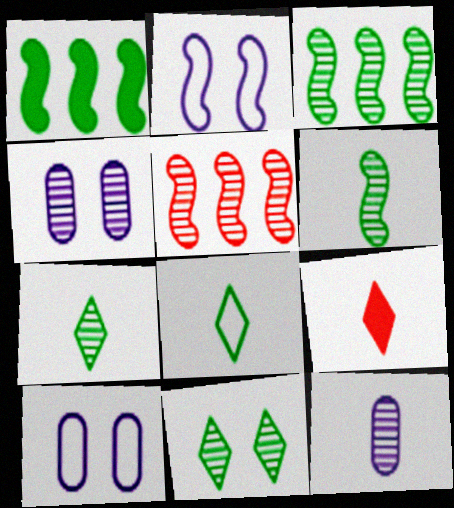[[3, 9, 10], 
[4, 5, 7], 
[5, 11, 12]]